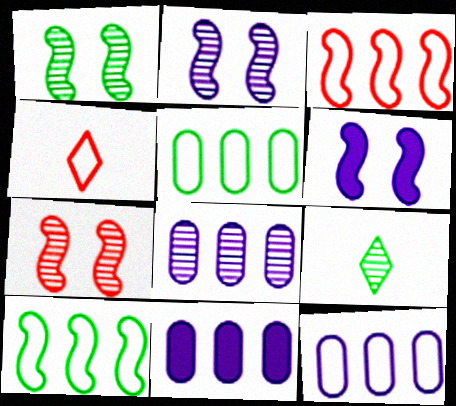[[1, 2, 7], 
[1, 4, 11], 
[7, 8, 9], 
[8, 11, 12]]